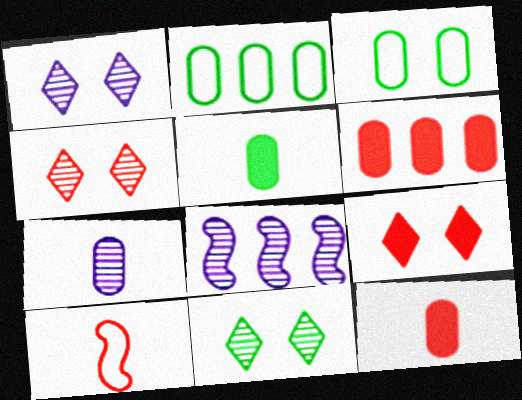[[1, 4, 11], 
[1, 7, 8], 
[3, 6, 7], 
[4, 6, 10]]